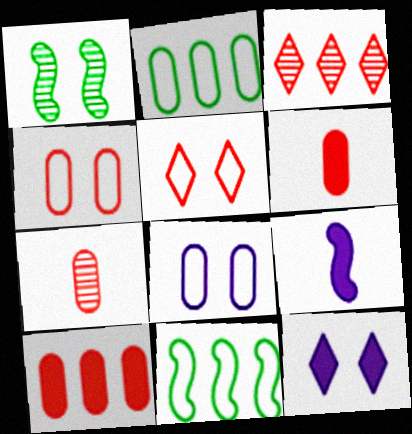[[1, 4, 12], 
[4, 7, 10], 
[7, 11, 12]]